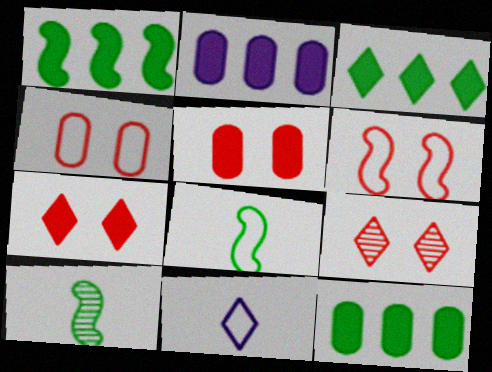[[1, 3, 12], 
[2, 8, 9], 
[3, 9, 11], 
[5, 6, 9]]